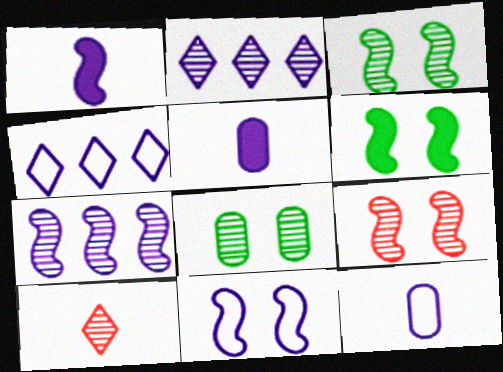[[1, 7, 11], 
[2, 5, 11], 
[4, 11, 12], 
[6, 9, 11], 
[7, 8, 10]]